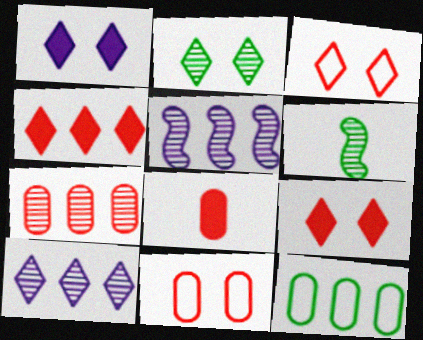[[1, 2, 3], 
[4, 5, 12], 
[7, 8, 11]]